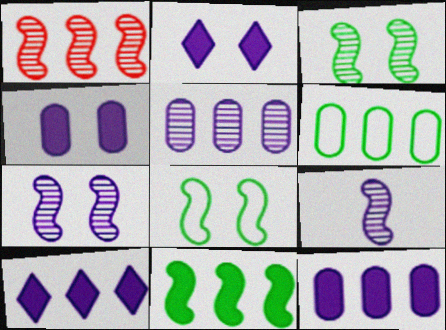[[1, 3, 9], 
[1, 6, 10]]